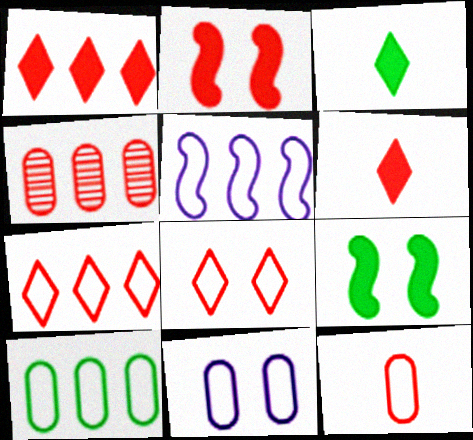[[5, 7, 10], 
[10, 11, 12]]